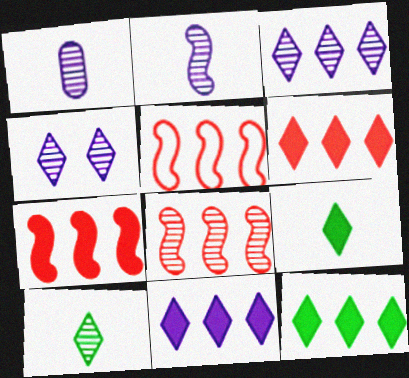[[5, 7, 8], 
[6, 11, 12]]